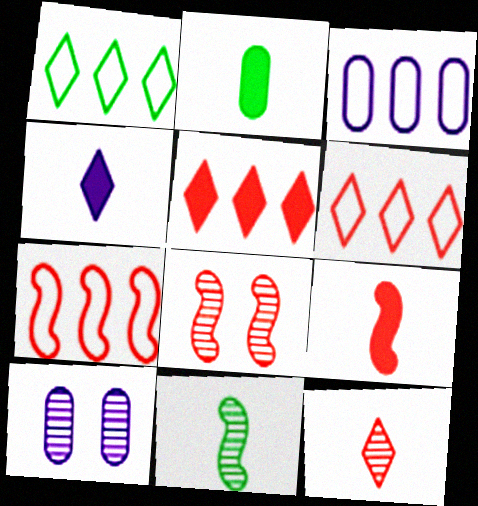[[1, 3, 7], 
[1, 9, 10], 
[2, 4, 9], 
[7, 8, 9]]